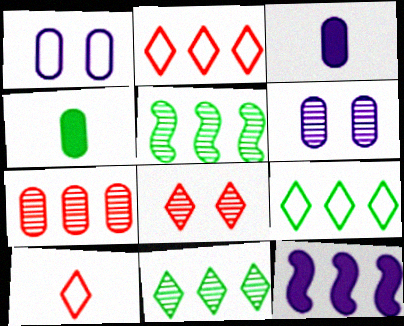[[1, 4, 7], 
[7, 9, 12]]